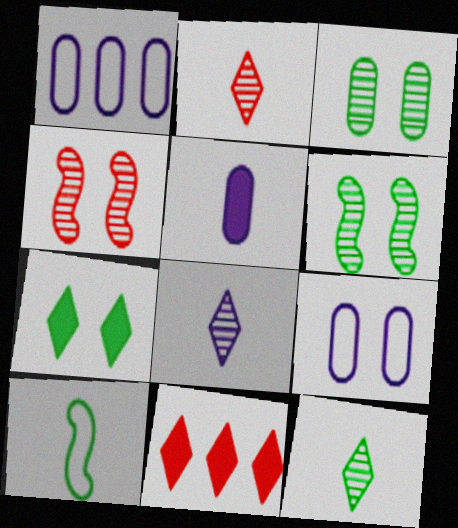[[2, 5, 10], 
[2, 8, 12], 
[4, 7, 9]]